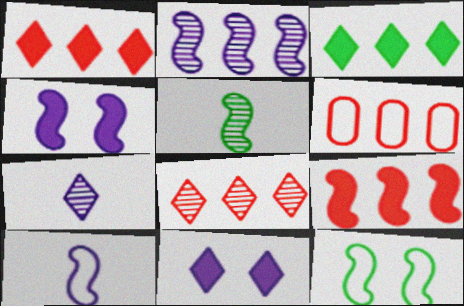[[2, 3, 6], 
[2, 4, 10], 
[5, 6, 11], 
[6, 8, 9]]